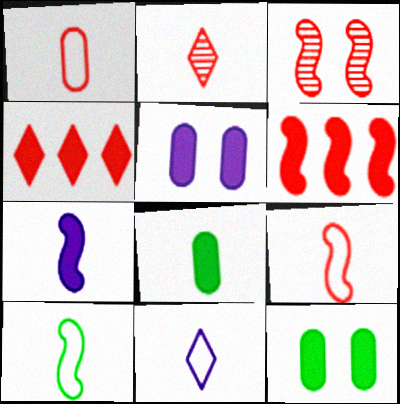[[1, 3, 4], 
[1, 10, 11], 
[3, 6, 9], 
[4, 7, 12]]